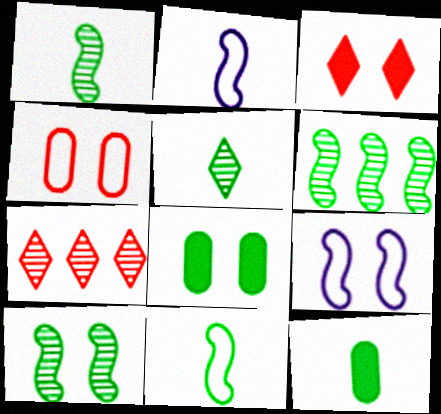[[1, 6, 10], 
[2, 7, 8], 
[5, 11, 12], 
[7, 9, 12]]